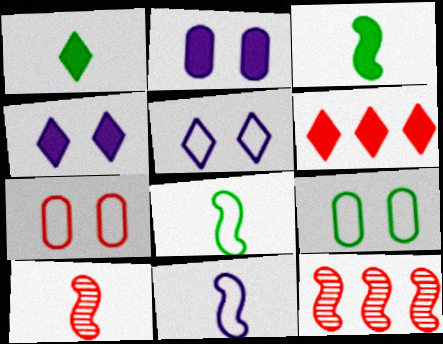[[1, 4, 6], 
[2, 3, 6], 
[3, 10, 11], 
[6, 7, 10]]